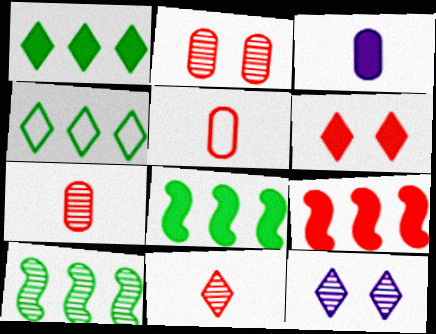[[3, 6, 8], 
[5, 8, 12], 
[7, 10, 12]]